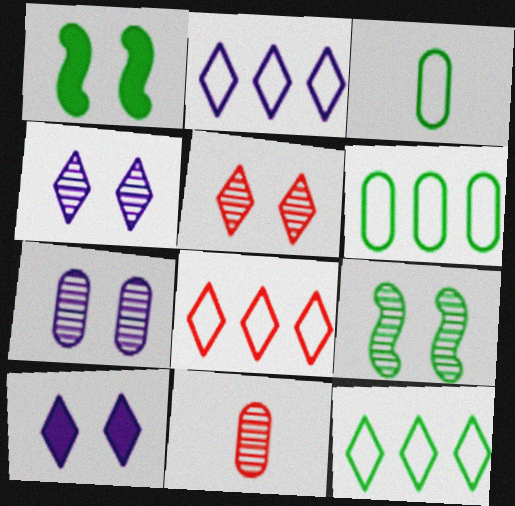[[1, 2, 11], 
[2, 8, 12], 
[5, 7, 9]]